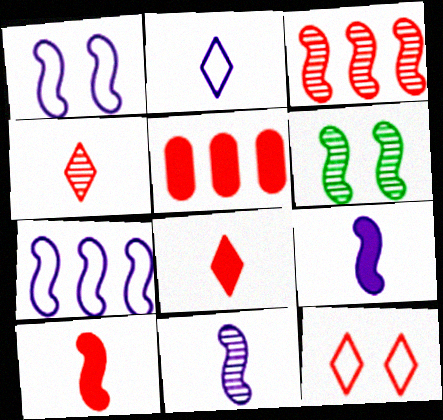[[2, 5, 6], 
[3, 6, 11], 
[6, 7, 10]]